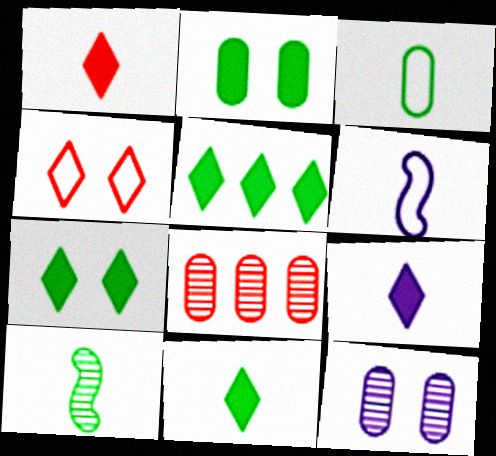[[1, 9, 11], 
[3, 10, 11], 
[5, 7, 11], 
[6, 7, 8]]